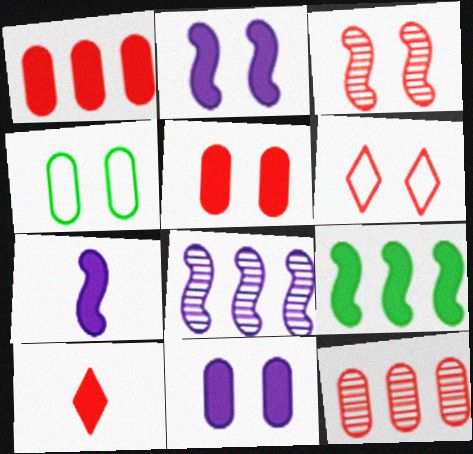[[3, 5, 6], 
[4, 8, 10], 
[9, 10, 11]]